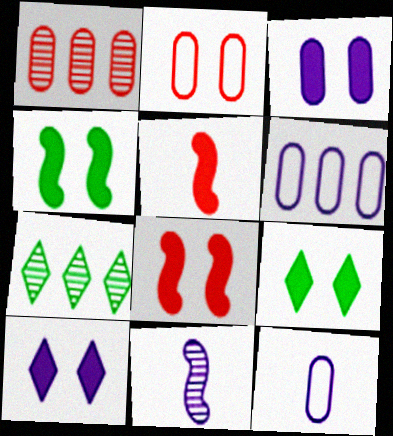[[3, 8, 9], 
[6, 10, 11], 
[7, 8, 12]]